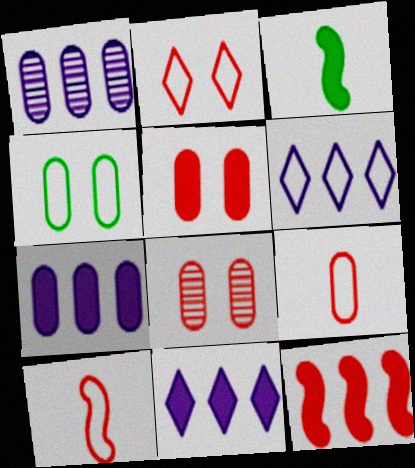[[1, 2, 3], 
[3, 5, 11], 
[3, 6, 8], 
[4, 6, 10]]